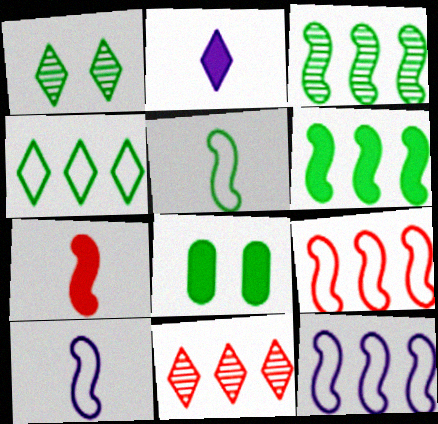[[8, 10, 11]]